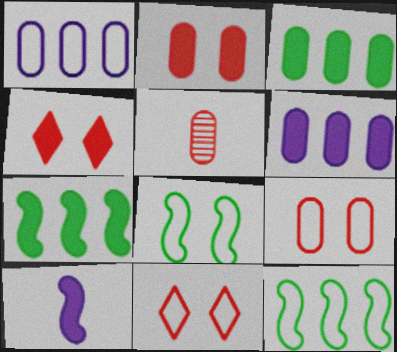[[3, 4, 10]]